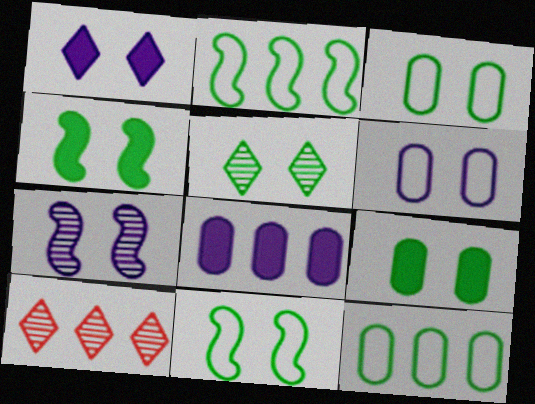[[1, 6, 7], 
[2, 8, 10], 
[3, 4, 5], 
[5, 9, 11]]